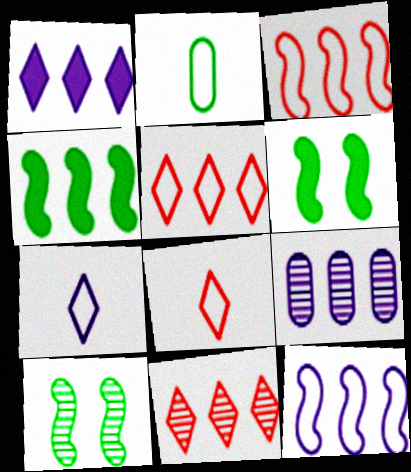[[1, 9, 12], 
[4, 5, 9], 
[6, 8, 9]]